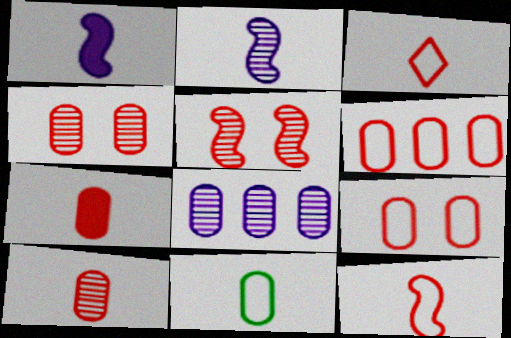[[4, 6, 7]]